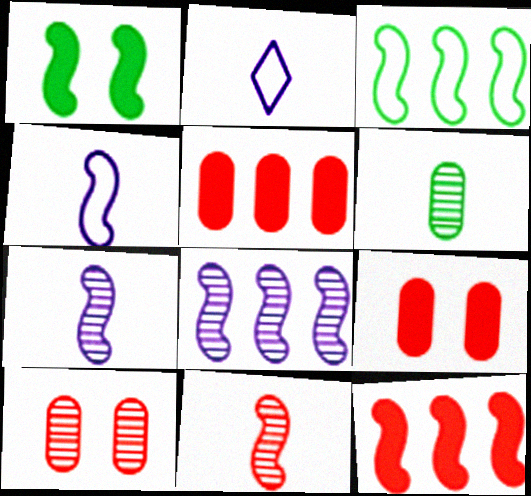[[3, 8, 12]]